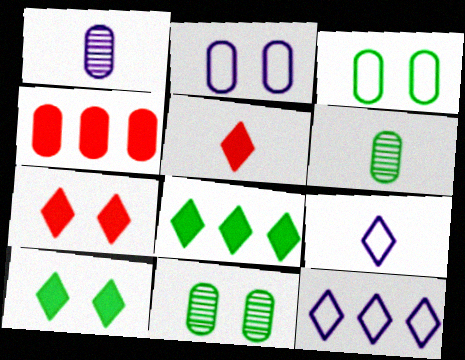[[1, 3, 4], 
[2, 4, 6]]